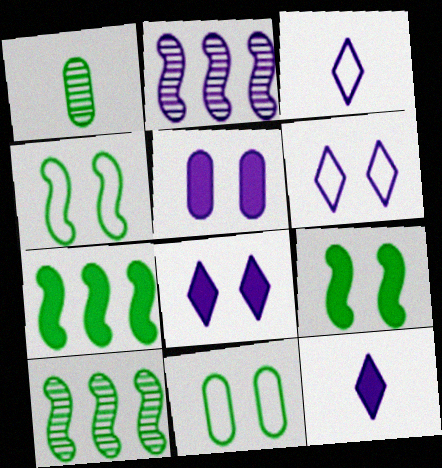[[2, 3, 5]]